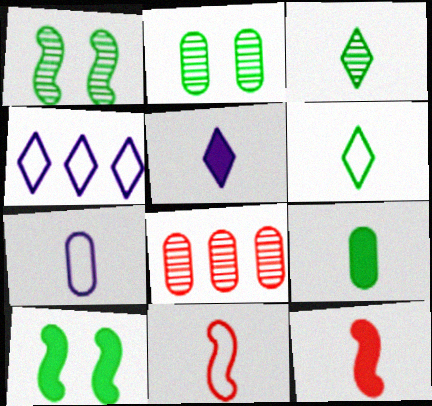[[2, 4, 12], 
[3, 7, 12], 
[5, 9, 12], 
[6, 7, 11]]